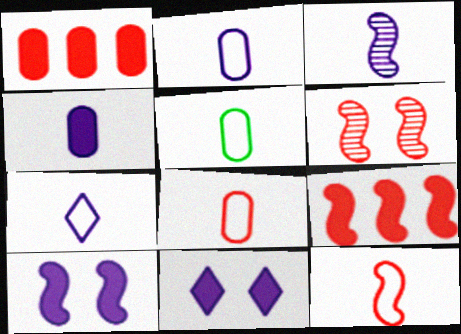[[2, 5, 8], 
[3, 4, 7], 
[5, 7, 12], 
[6, 9, 12]]